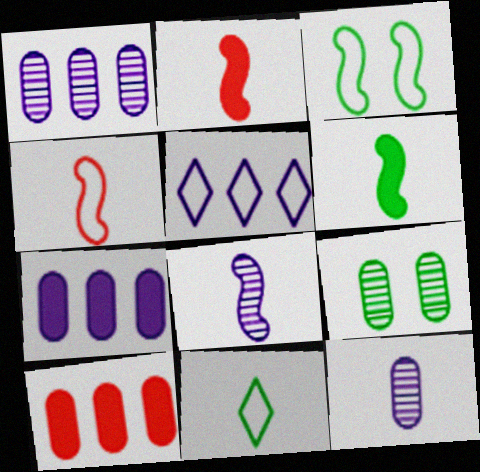[[2, 5, 9], 
[2, 11, 12], 
[4, 6, 8]]